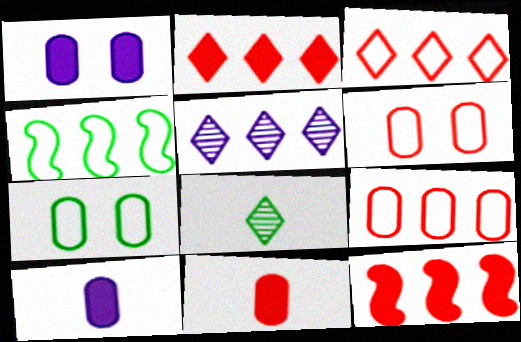[]